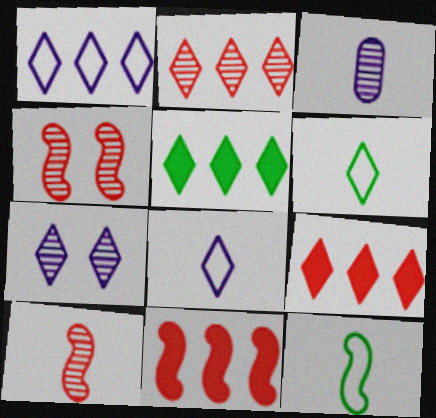[[1, 2, 5], 
[6, 7, 9]]